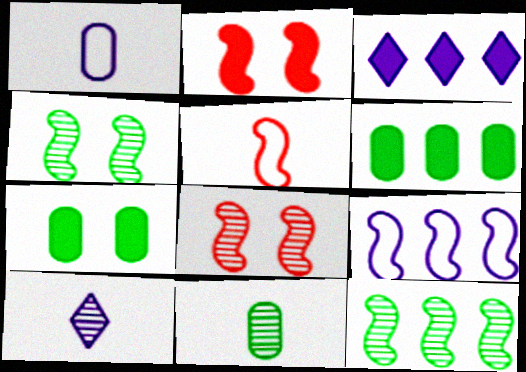[]